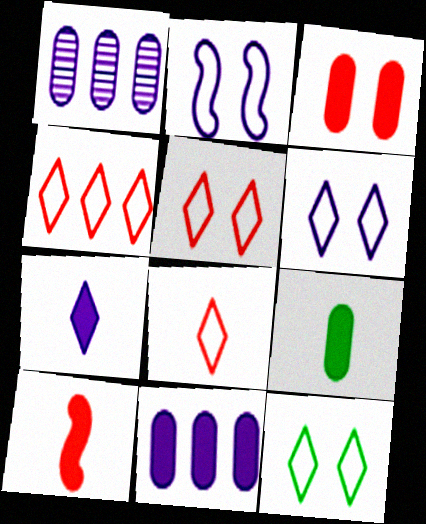[[1, 2, 7], 
[1, 10, 12], 
[3, 9, 11], 
[4, 5, 8], 
[5, 6, 12], 
[7, 9, 10]]